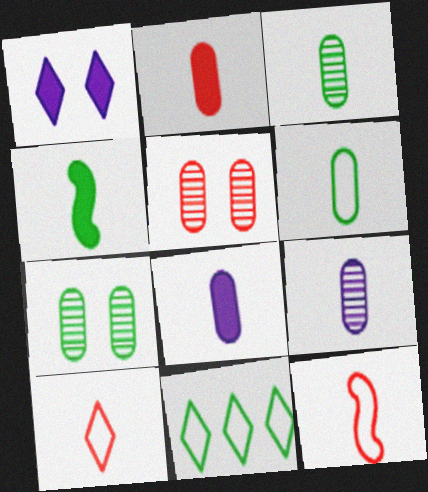[[2, 6, 9], 
[4, 7, 11], 
[4, 9, 10]]